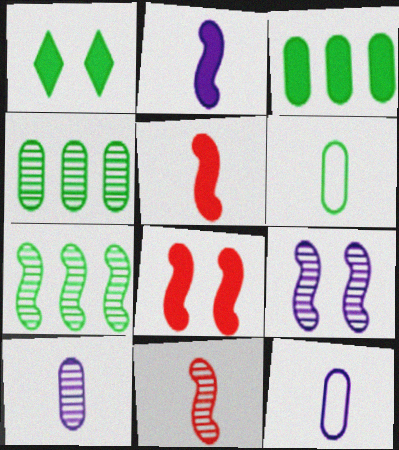[[1, 6, 7], 
[7, 9, 11]]